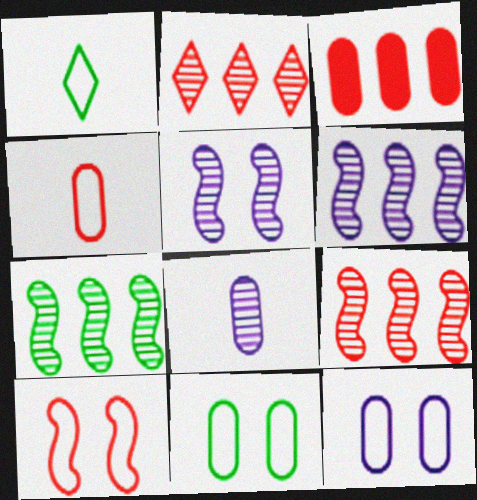[[1, 3, 5], 
[3, 8, 11], 
[6, 7, 9]]